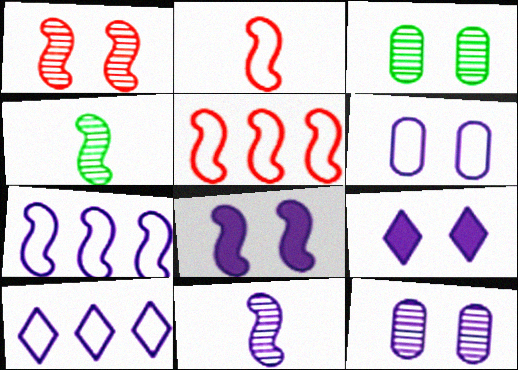[[4, 5, 8], 
[7, 8, 11]]